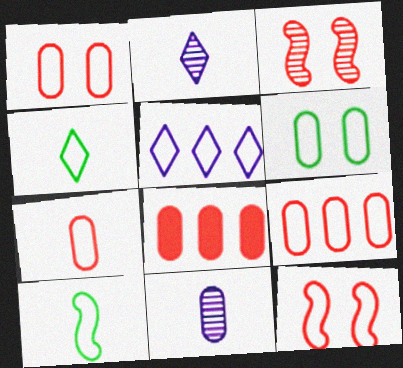[[1, 5, 10], 
[1, 7, 9], 
[6, 8, 11]]